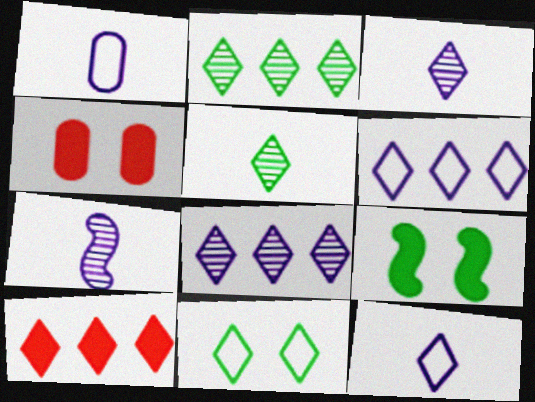[[2, 6, 10], 
[3, 10, 11]]